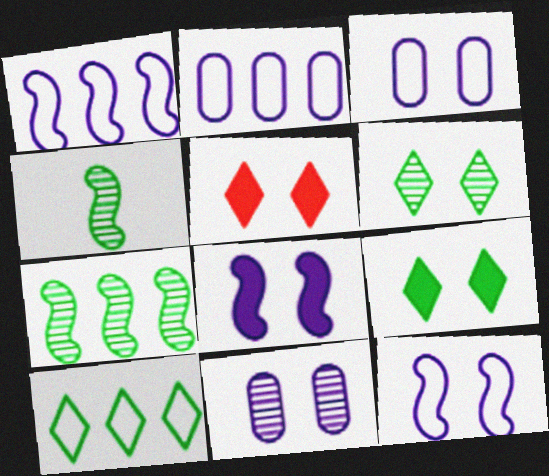[[2, 4, 5]]